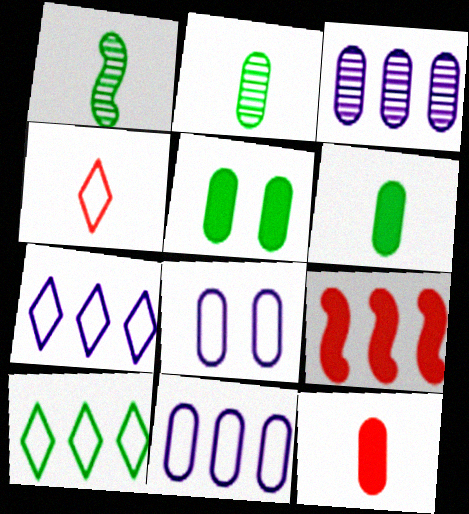[[1, 5, 10], 
[3, 9, 10]]